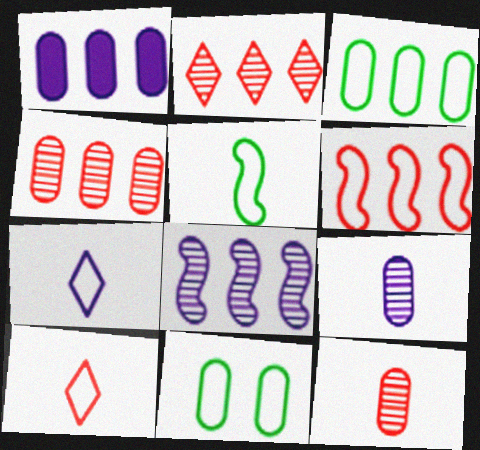[[1, 3, 4], 
[1, 11, 12], 
[6, 7, 11]]